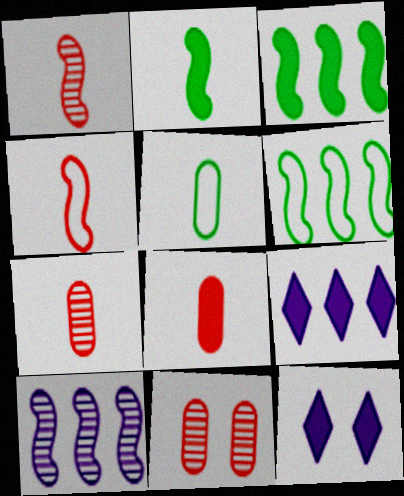[[3, 8, 12], 
[6, 7, 12]]